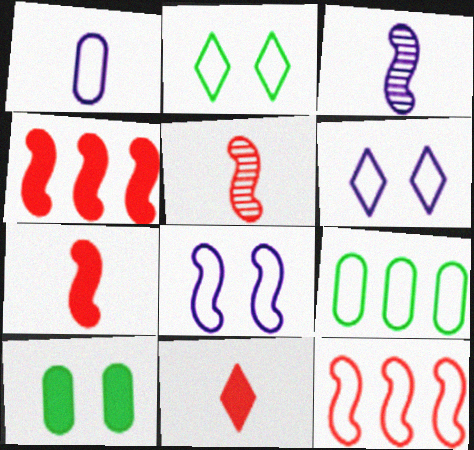[[1, 2, 12]]